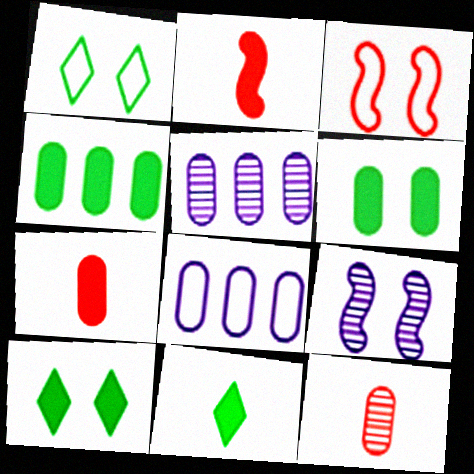[[1, 2, 5], 
[3, 5, 11], 
[6, 8, 12]]